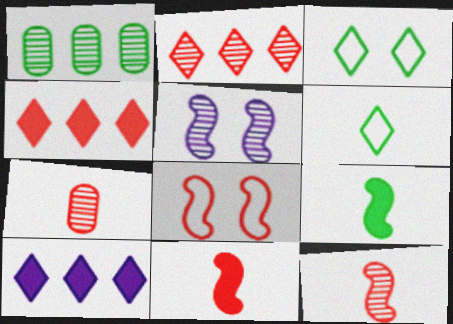[[1, 3, 9], 
[4, 7, 8]]